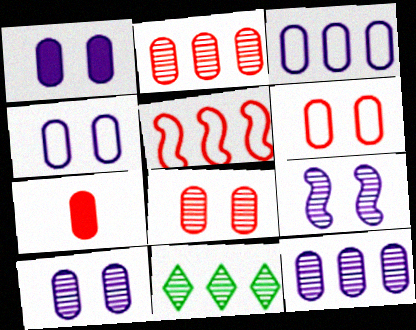[[1, 4, 10], 
[2, 6, 7]]